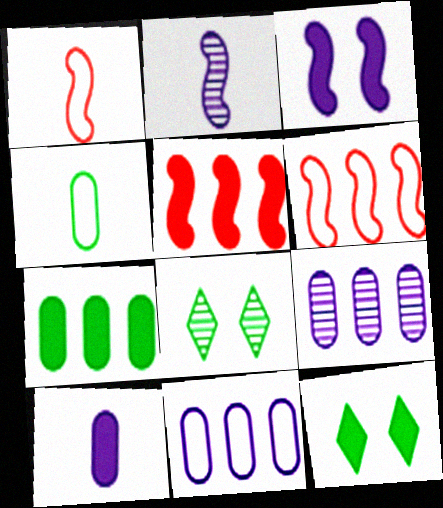[[1, 9, 12], 
[5, 10, 12], 
[6, 8, 10]]